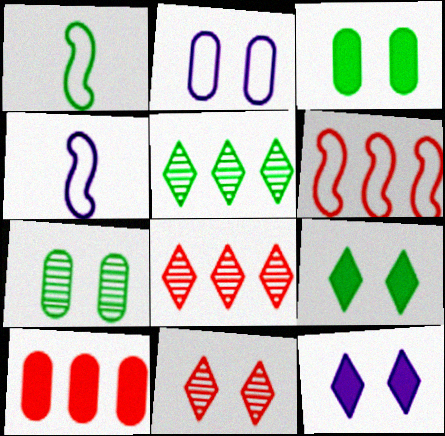[[1, 3, 5], 
[3, 4, 8], 
[6, 8, 10]]